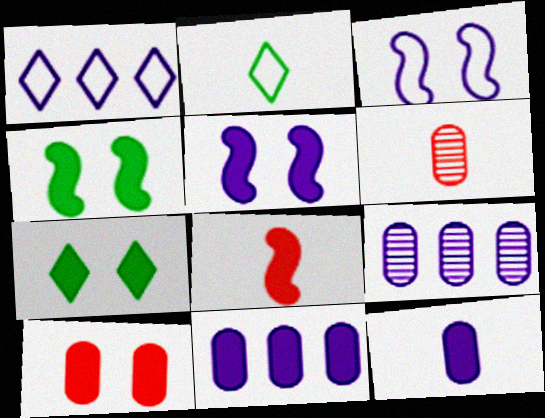[[1, 4, 6], 
[5, 7, 10], 
[7, 8, 11]]